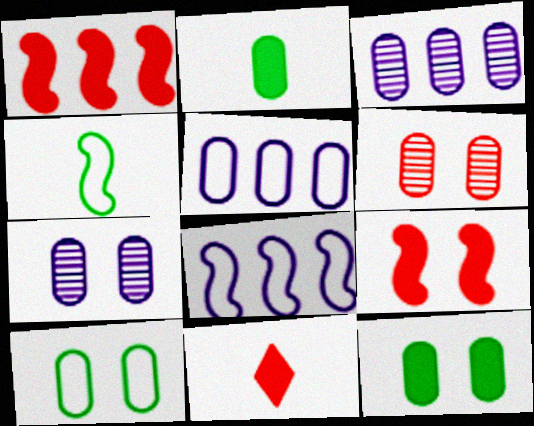[[2, 5, 6]]